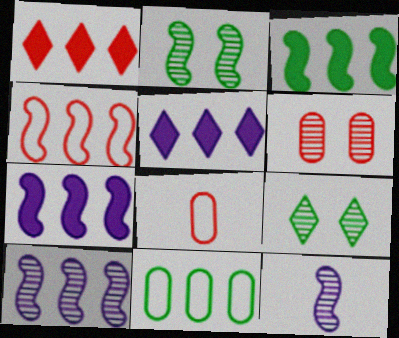[[1, 10, 11], 
[2, 5, 8], 
[3, 4, 10], 
[7, 8, 9]]